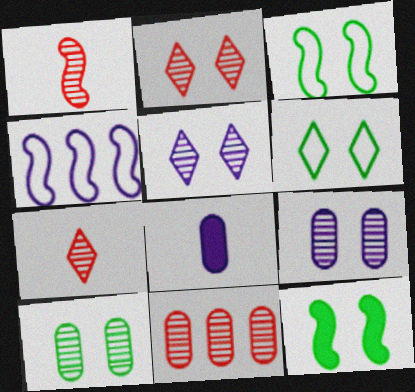[[1, 2, 11], 
[1, 4, 12], 
[4, 5, 8], 
[6, 10, 12]]